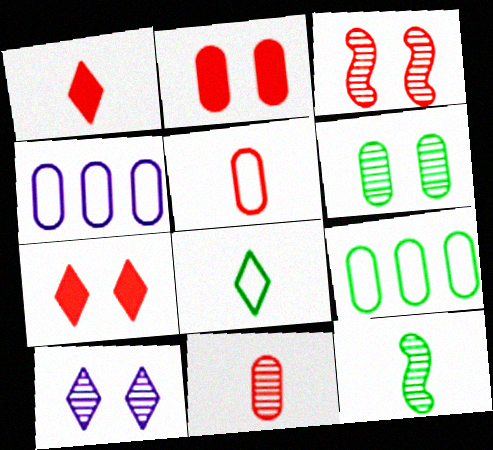[[3, 6, 10], 
[4, 7, 12]]